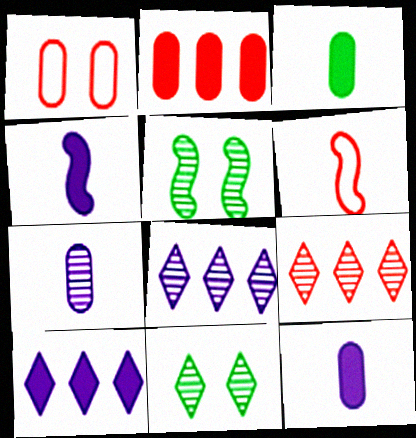[[5, 7, 9]]